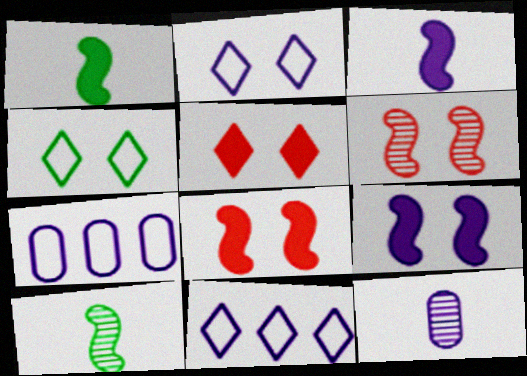[[5, 7, 10], 
[9, 11, 12]]